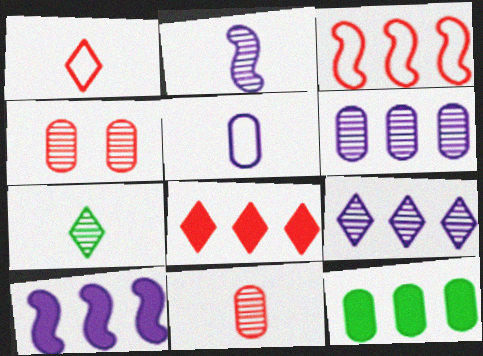[[2, 7, 11], 
[3, 9, 12], 
[4, 5, 12], 
[8, 10, 12]]